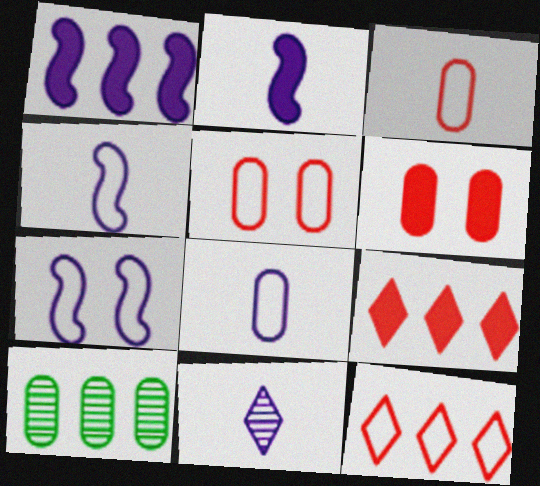[[1, 10, 12], 
[2, 8, 11], 
[6, 8, 10]]